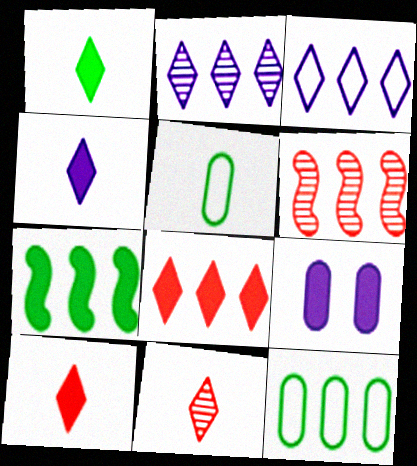[[1, 4, 10], 
[7, 9, 10]]